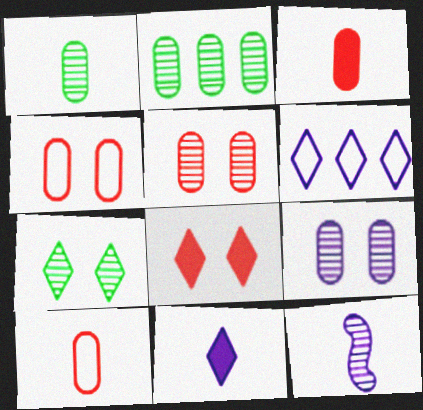[]